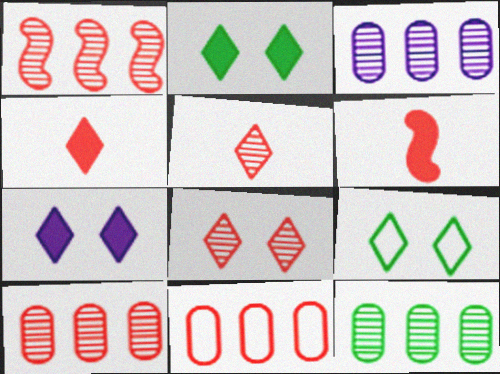[[3, 6, 9], 
[3, 10, 12], 
[6, 8, 11], 
[7, 8, 9]]